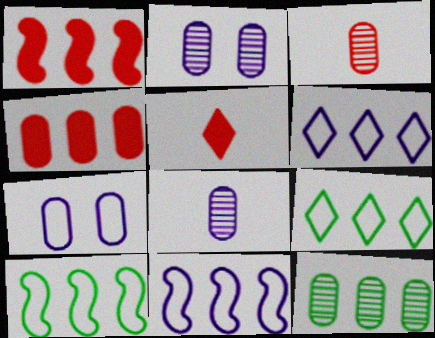[[1, 6, 12], 
[2, 3, 12], 
[2, 5, 10]]